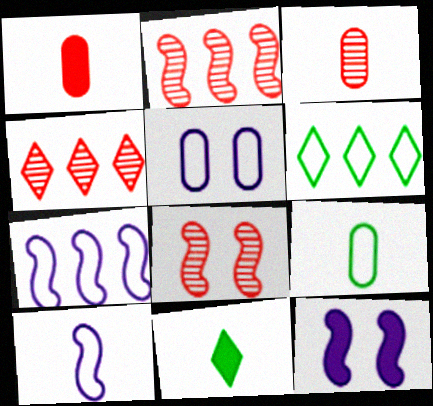[[2, 5, 11], 
[3, 4, 8], 
[3, 6, 12], 
[3, 10, 11], 
[4, 9, 12]]